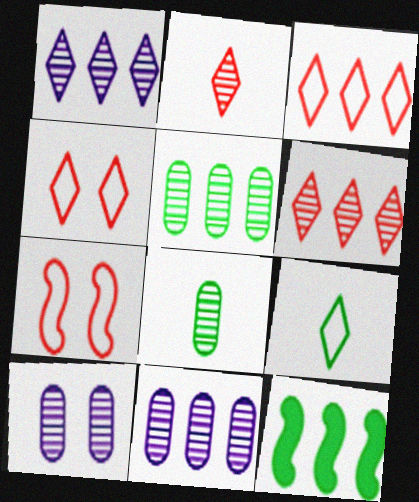[[3, 11, 12]]